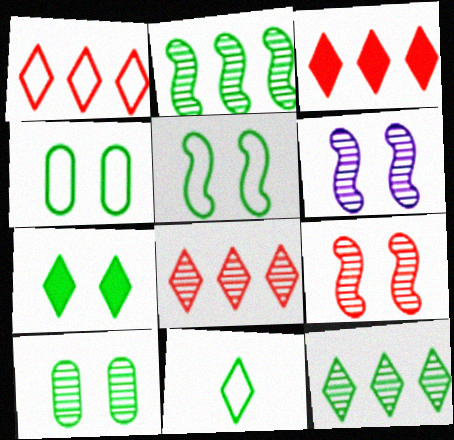[[1, 3, 8], 
[5, 7, 10], 
[7, 11, 12]]